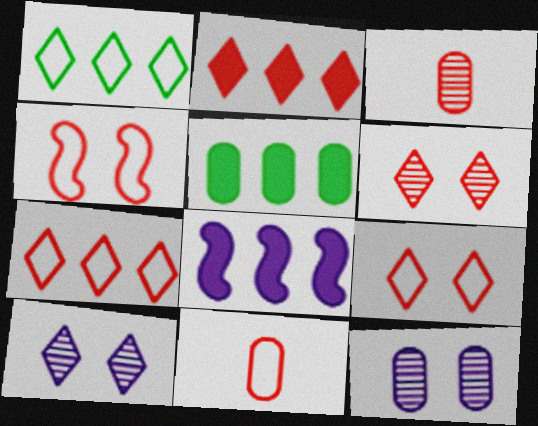[[2, 3, 4], 
[2, 5, 8], 
[4, 7, 11], 
[5, 11, 12]]